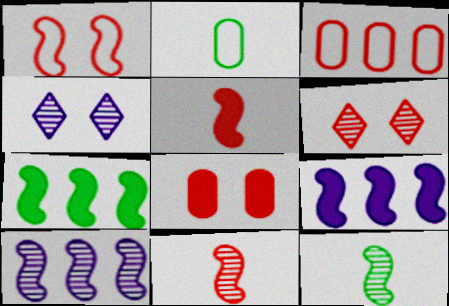[[1, 6, 8], 
[1, 9, 12], 
[2, 6, 9], 
[3, 5, 6]]